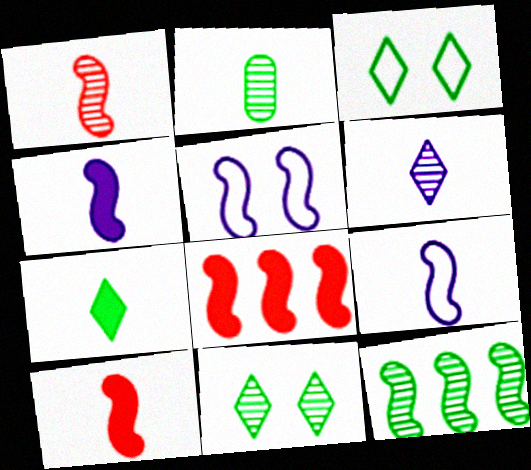[[1, 2, 6], 
[2, 11, 12], 
[5, 10, 12]]